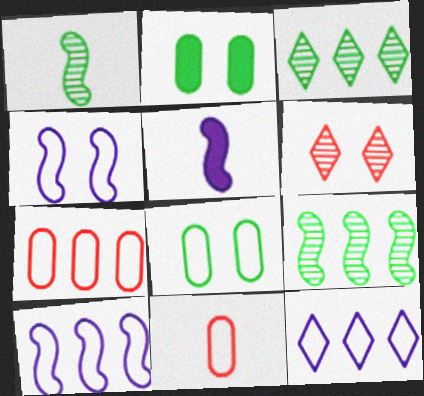[[2, 4, 6]]